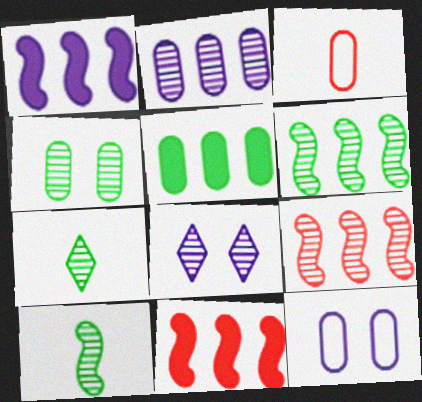[[4, 6, 7], 
[7, 11, 12]]